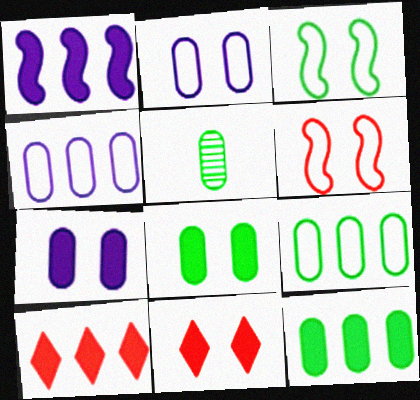[[1, 10, 12], 
[5, 8, 9]]